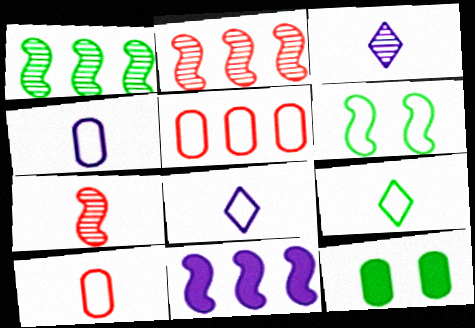[[1, 9, 12], 
[2, 8, 12], 
[5, 6, 8], 
[6, 7, 11]]